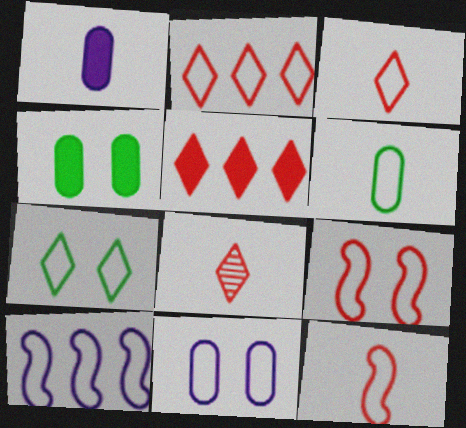[[4, 8, 10], 
[7, 9, 11]]